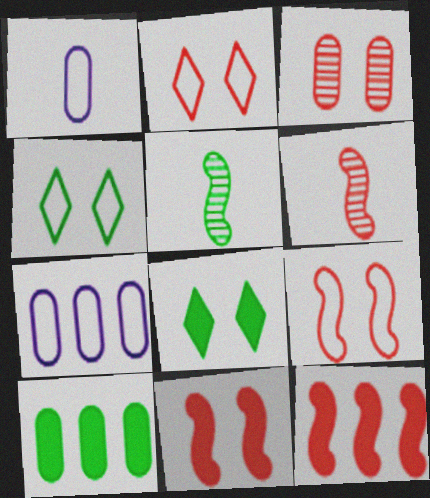[[1, 3, 10], 
[2, 3, 11], 
[4, 5, 10], 
[6, 7, 8], 
[6, 9, 12]]